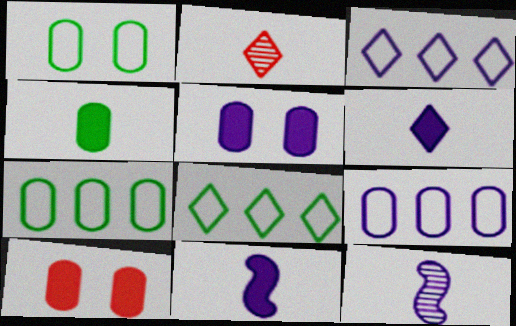[[3, 5, 12], 
[8, 10, 12]]